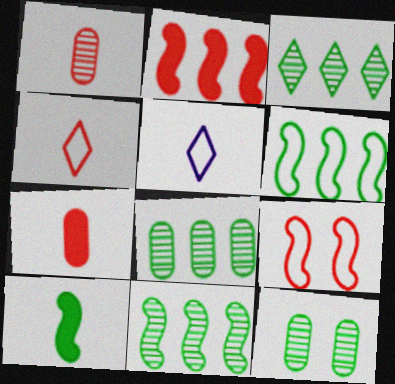[[1, 5, 10], 
[2, 5, 12], 
[3, 8, 11]]